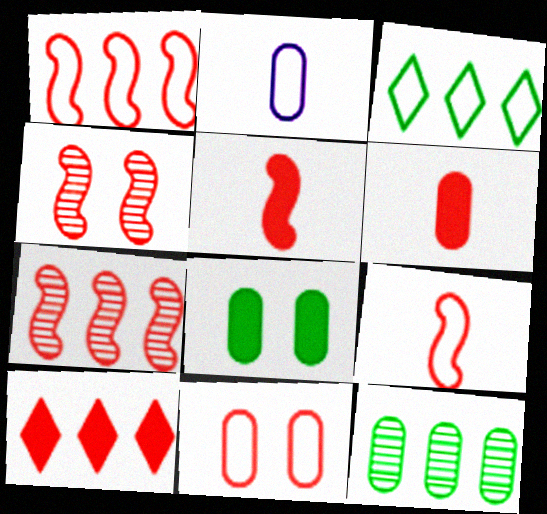[[1, 4, 5]]